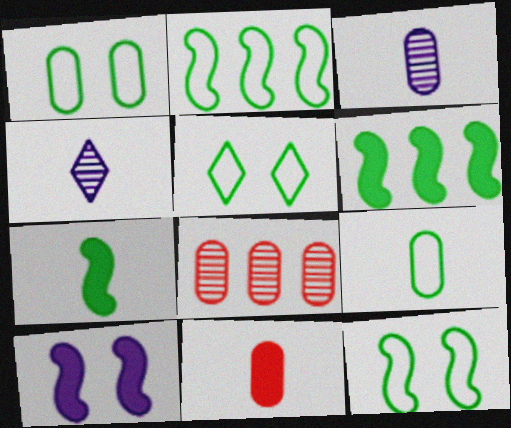[[1, 5, 12], 
[2, 5, 9], 
[3, 9, 11]]